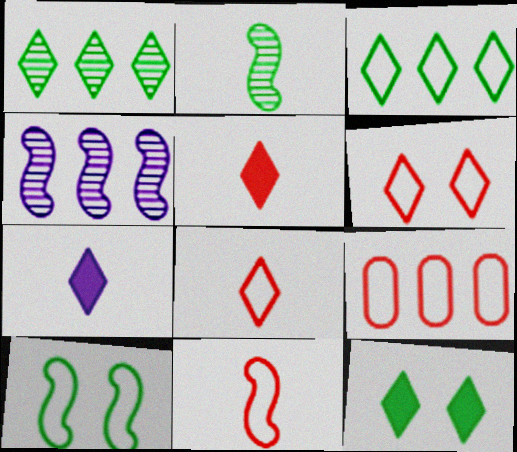[[1, 6, 7], 
[6, 9, 11]]